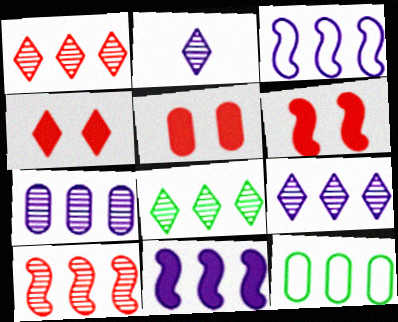[[1, 8, 9], 
[1, 11, 12], 
[2, 6, 12], 
[4, 5, 6], 
[7, 8, 10]]